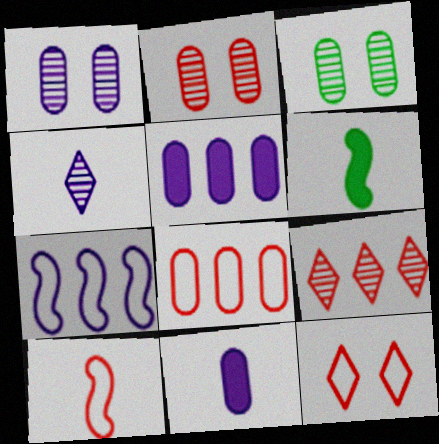[[1, 2, 3], 
[3, 8, 11], 
[8, 10, 12]]